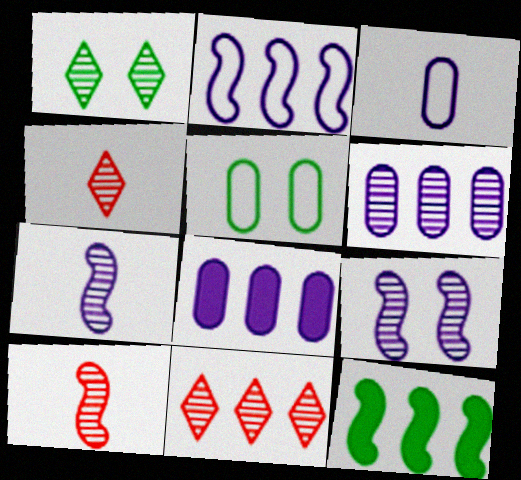[[1, 6, 10]]